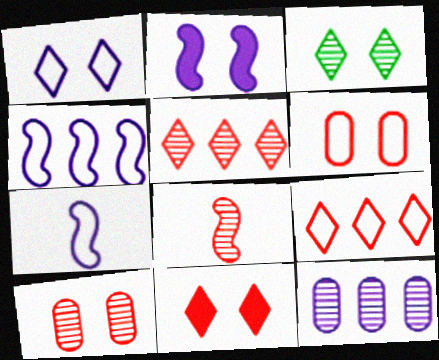[[1, 3, 11], 
[2, 3, 6], 
[3, 8, 12], 
[5, 8, 10]]